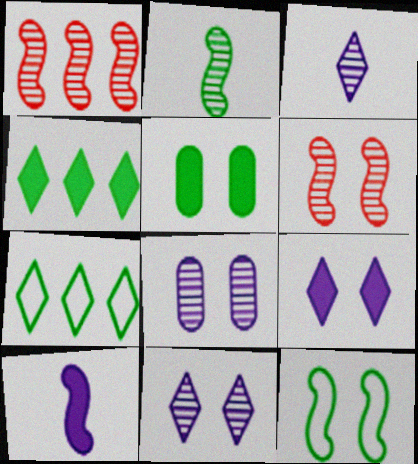[[1, 10, 12], 
[2, 5, 7]]